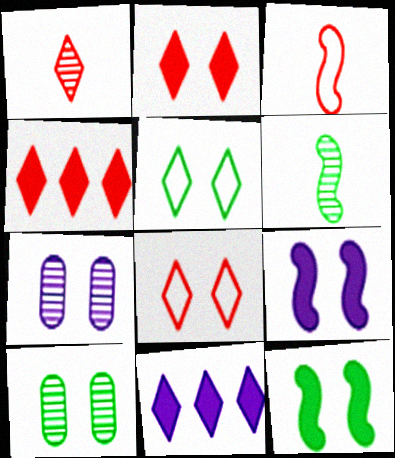[[1, 4, 8], 
[1, 5, 11], 
[3, 10, 11], 
[5, 10, 12], 
[7, 8, 12], 
[8, 9, 10]]